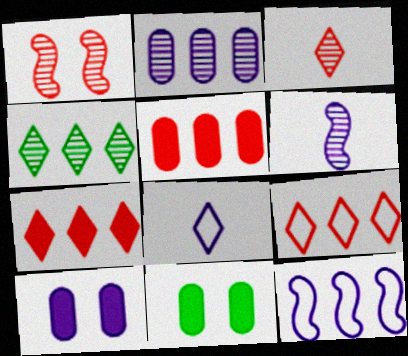[[3, 11, 12], 
[4, 5, 12], 
[6, 9, 11]]